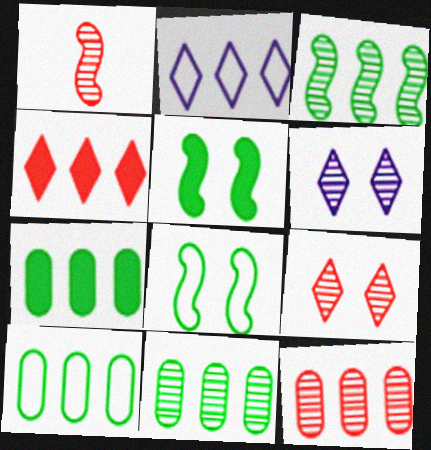[[1, 6, 11], 
[1, 9, 12], 
[7, 10, 11]]